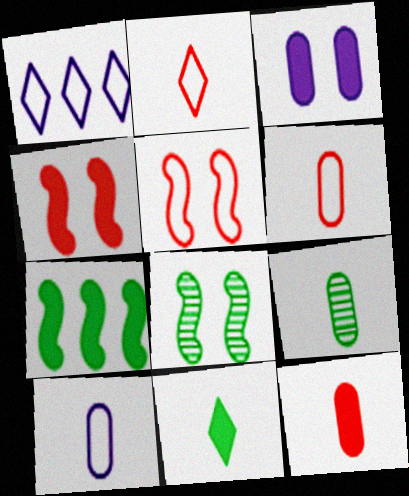[[1, 4, 9], 
[1, 8, 12], 
[9, 10, 12]]